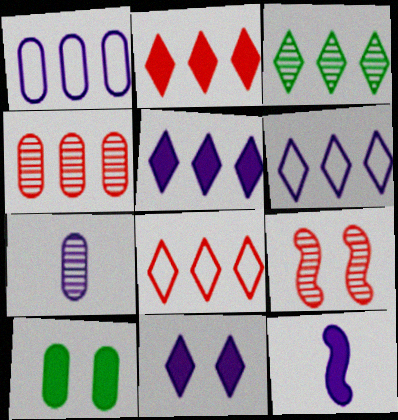[[2, 3, 6], 
[2, 10, 12], 
[3, 5, 8], 
[3, 7, 9]]